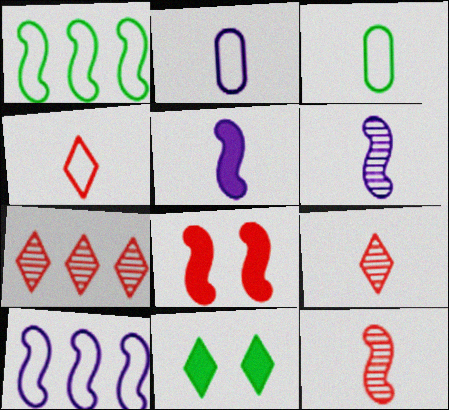[[1, 6, 8], 
[3, 5, 9]]